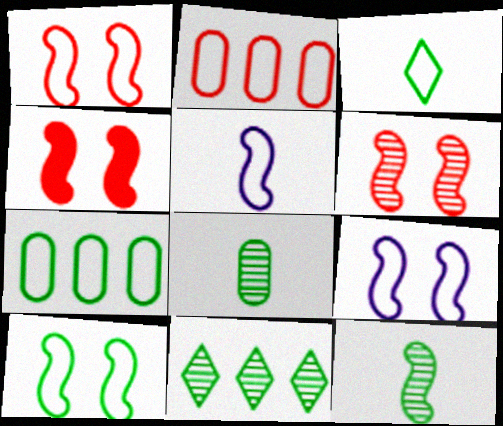[[1, 4, 6], 
[1, 9, 10], 
[2, 3, 9], 
[3, 7, 10]]